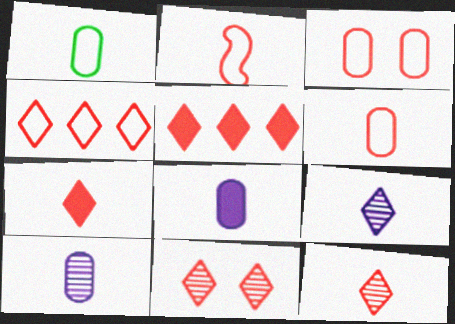[[2, 3, 4], 
[4, 7, 11]]